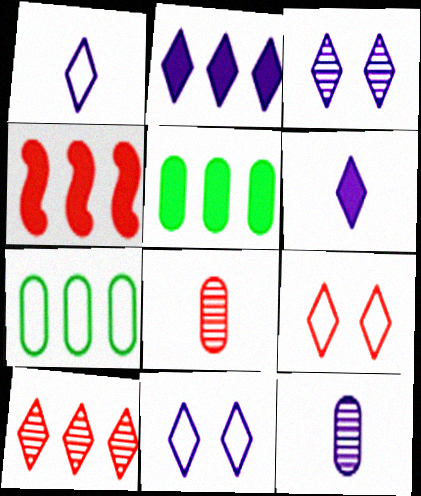[[1, 2, 3], 
[2, 4, 5], 
[4, 8, 9]]